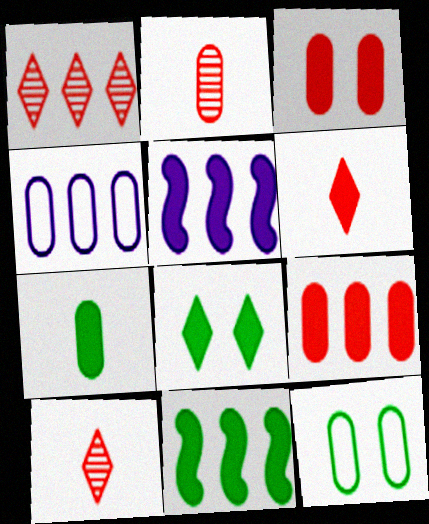[[1, 4, 11], 
[5, 10, 12], 
[7, 8, 11]]